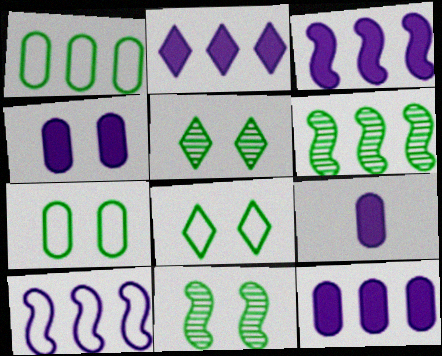[[2, 3, 12], 
[4, 9, 12]]